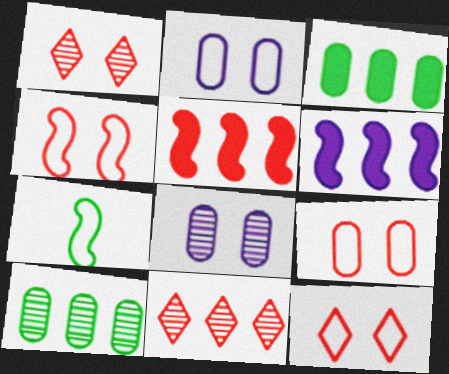[[4, 9, 12]]